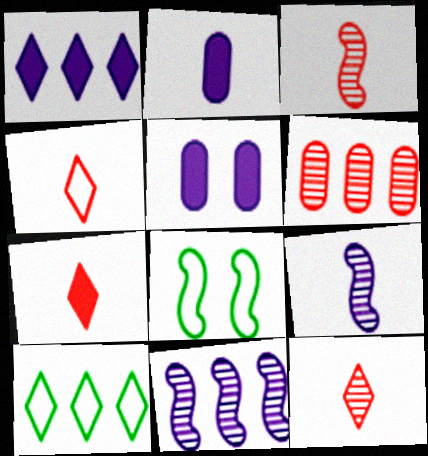[[3, 5, 10], 
[4, 7, 12]]